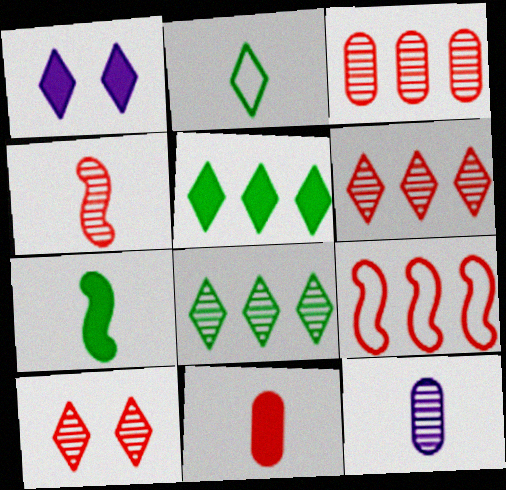[[1, 2, 6], 
[3, 4, 10], 
[9, 10, 11]]